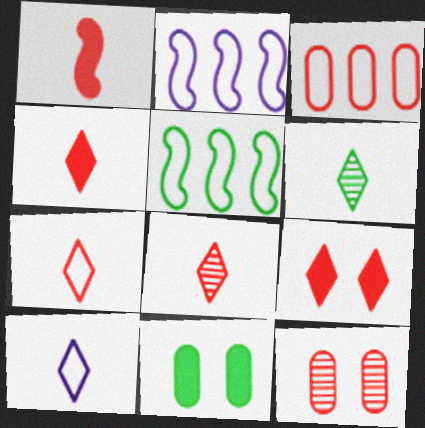[[2, 8, 11], 
[4, 6, 10], 
[4, 7, 8], 
[5, 6, 11]]